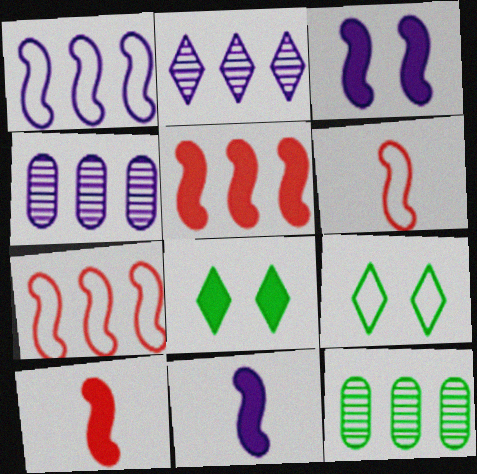[[4, 6, 8], 
[4, 9, 10]]